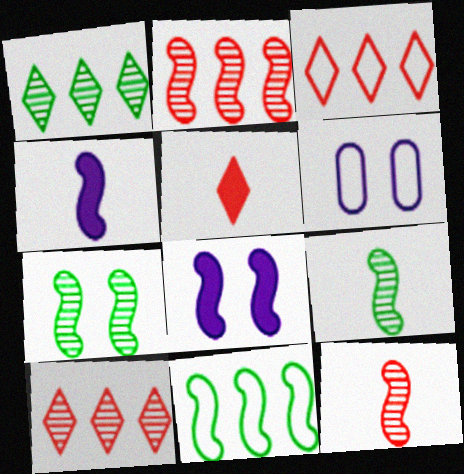[[8, 11, 12]]